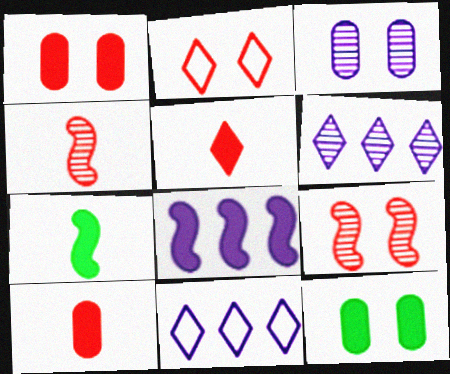[[1, 2, 9], 
[4, 11, 12], 
[5, 8, 12]]